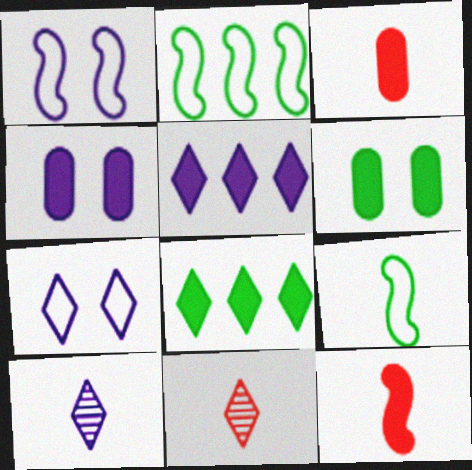[[2, 4, 11], 
[3, 9, 10], 
[4, 8, 12], 
[5, 6, 12], 
[5, 7, 10], 
[7, 8, 11]]